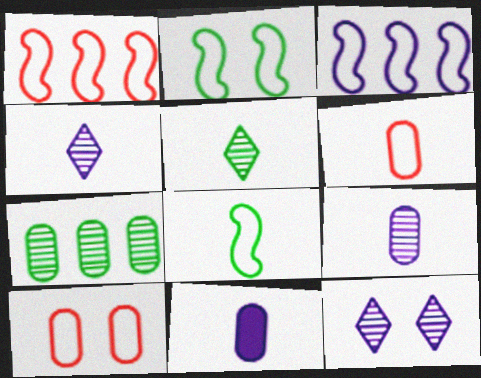[[3, 11, 12], 
[7, 10, 11]]